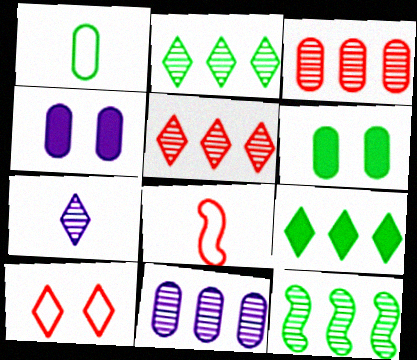[[1, 3, 4], 
[2, 4, 8], 
[5, 11, 12], 
[7, 9, 10]]